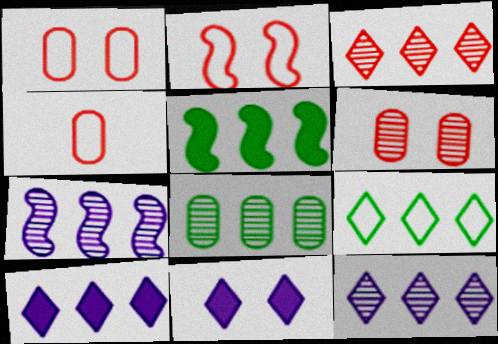[[3, 7, 8], 
[3, 9, 10], 
[5, 8, 9]]